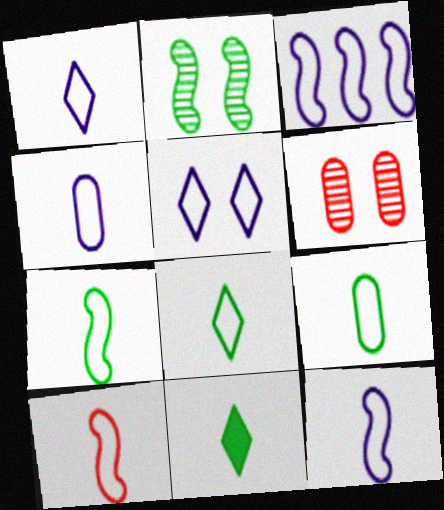[[1, 4, 12], 
[1, 9, 10], 
[3, 4, 5], 
[3, 6, 11], 
[4, 8, 10], 
[7, 8, 9], 
[7, 10, 12]]